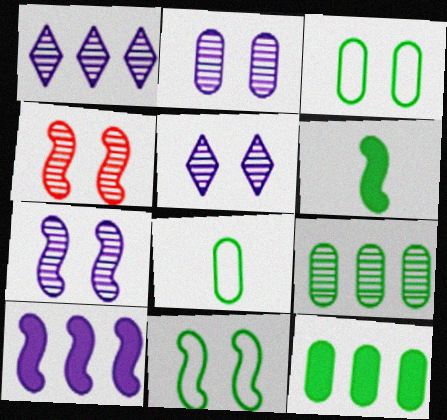[[2, 5, 7]]